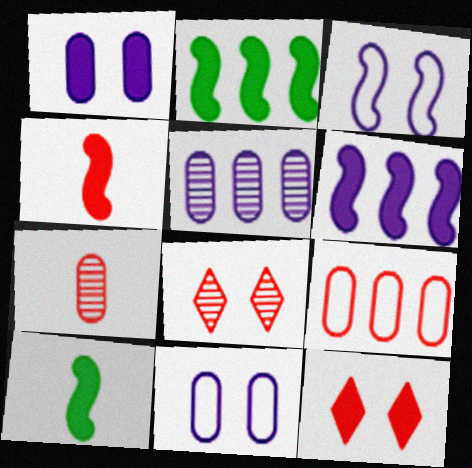[[4, 8, 9]]